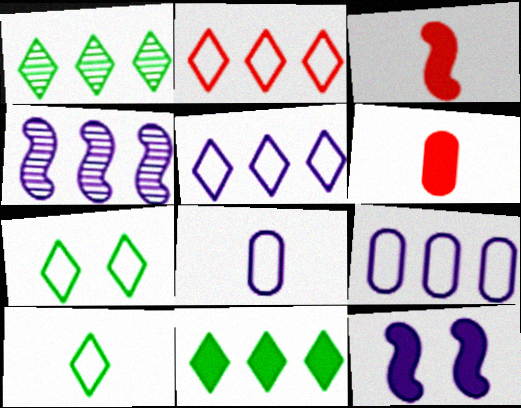[[4, 6, 7], 
[6, 11, 12]]